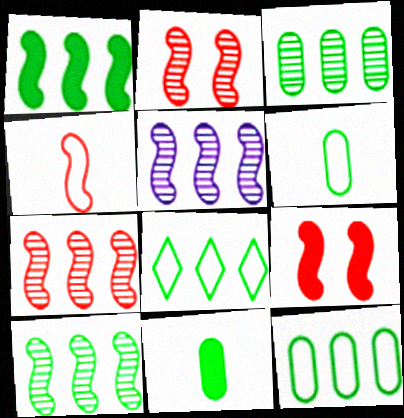[[1, 3, 8], 
[4, 7, 9], 
[5, 7, 10]]